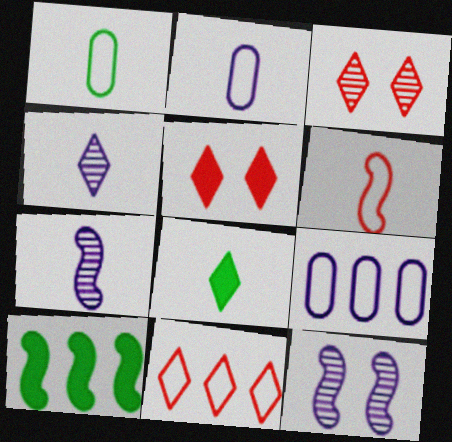[[2, 3, 10], 
[6, 10, 12]]